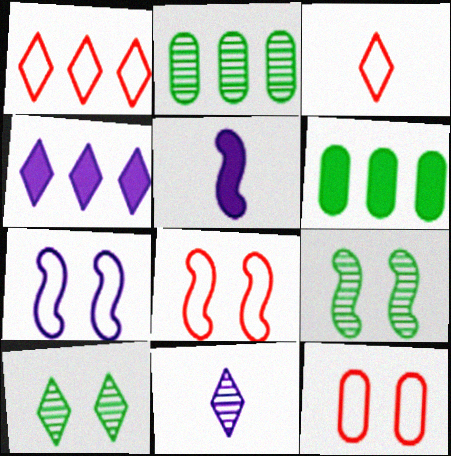[[3, 4, 10], 
[6, 8, 11]]